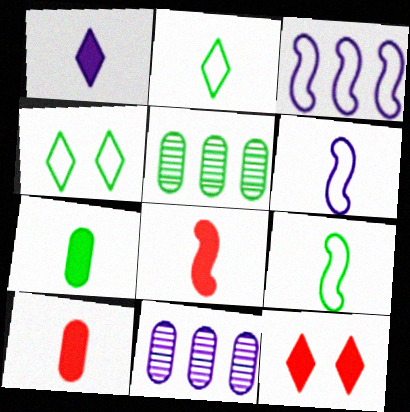[[1, 7, 8], 
[4, 8, 11], 
[5, 6, 12], 
[9, 11, 12]]